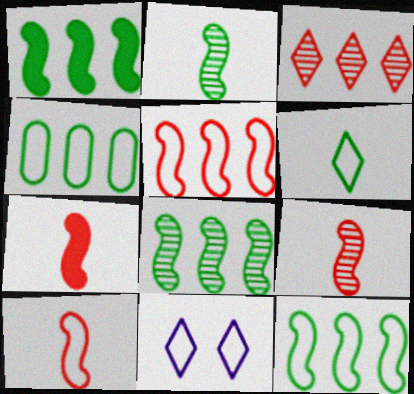[[1, 8, 12], 
[4, 10, 11], 
[7, 9, 10]]